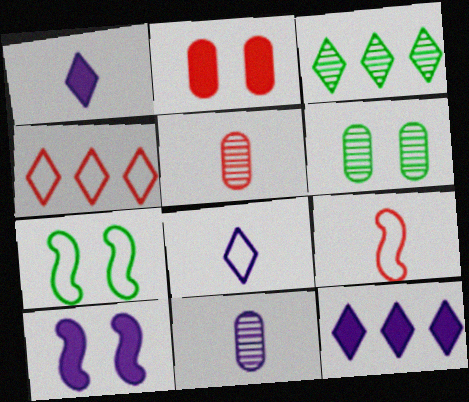[[3, 4, 12], 
[5, 7, 12], 
[6, 9, 12]]